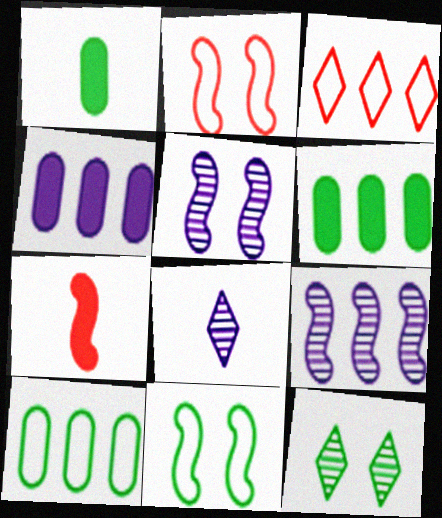[[1, 3, 5], 
[2, 6, 8], 
[3, 6, 9], 
[7, 9, 11]]